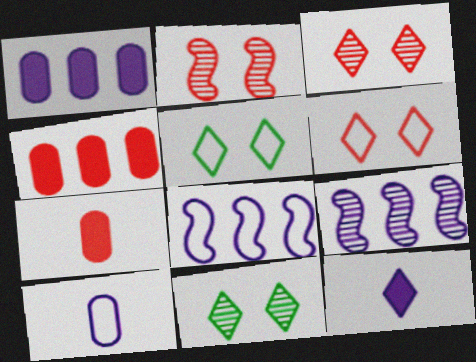[[5, 7, 9], 
[7, 8, 11]]